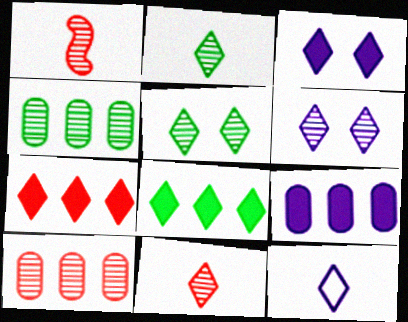[[1, 4, 6], 
[5, 7, 12]]